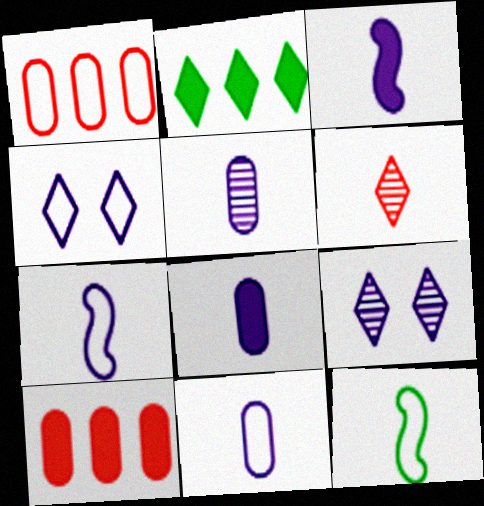[[1, 4, 12], 
[2, 4, 6], 
[5, 8, 11], 
[6, 8, 12], 
[9, 10, 12]]